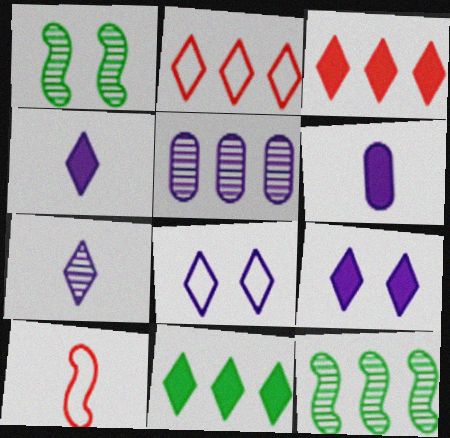[[1, 2, 6]]